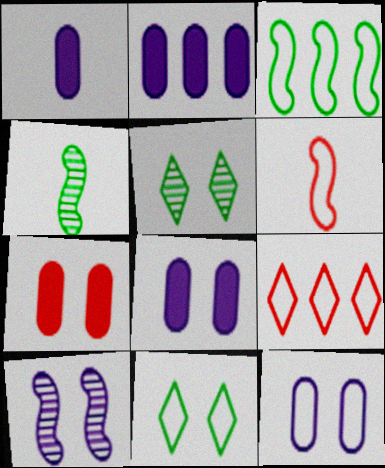[[1, 2, 8], 
[2, 5, 6], 
[4, 8, 9], 
[7, 10, 11]]